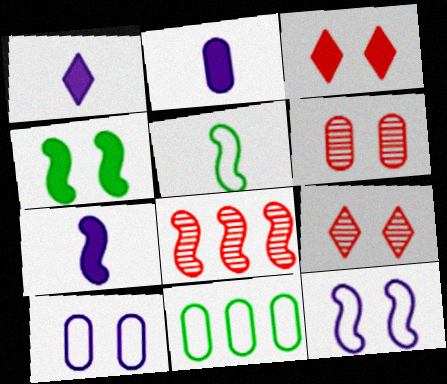[[1, 2, 7], 
[2, 6, 11], 
[4, 9, 10], 
[7, 9, 11]]